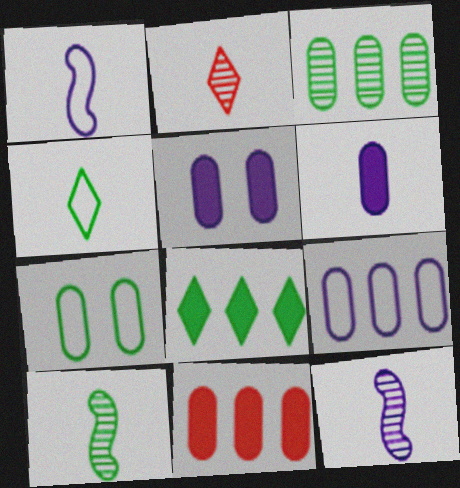[[3, 9, 11], 
[7, 8, 10]]